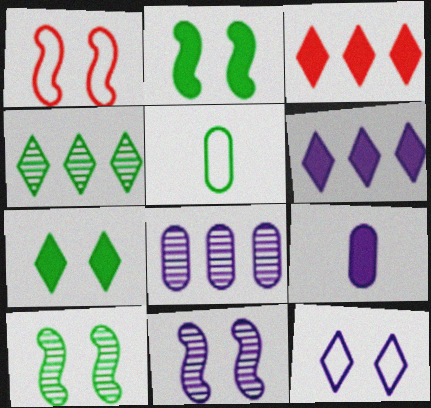[[1, 2, 11], 
[1, 4, 9], 
[2, 3, 9], 
[2, 4, 5], 
[3, 5, 11]]